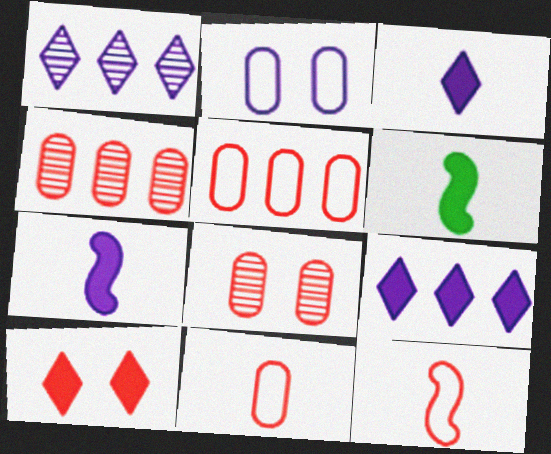[[1, 2, 7], 
[4, 10, 12]]